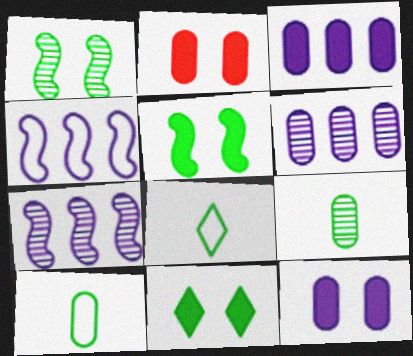[[2, 6, 10], 
[2, 7, 8]]